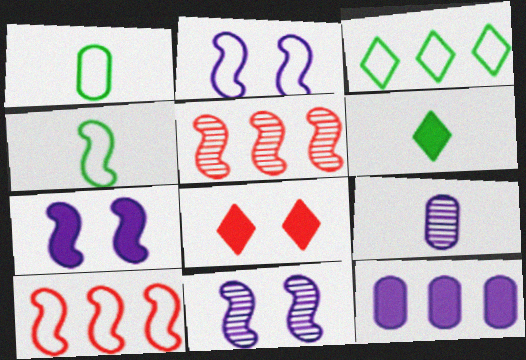[[2, 4, 10], 
[2, 7, 11], 
[3, 5, 12], 
[4, 5, 7]]